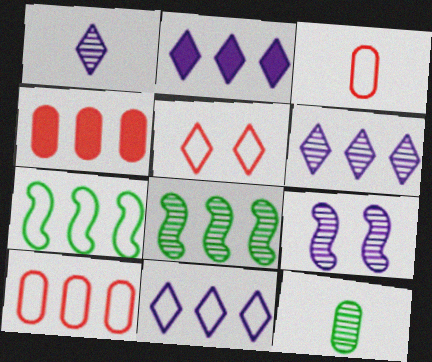[[2, 6, 11], 
[2, 8, 10], 
[4, 6, 7], 
[4, 8, 11], 
[7, 10, 11]]